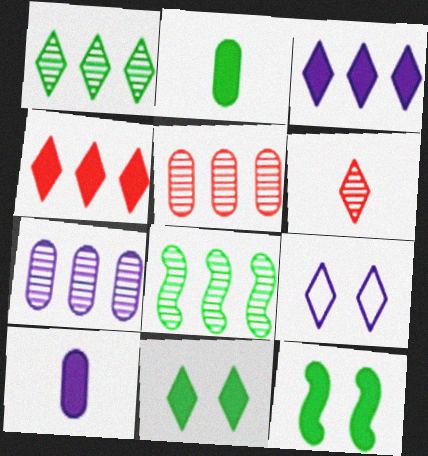[[4, 10, 12]]